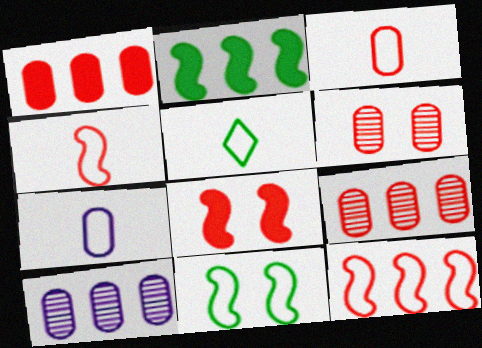[[1, 3, 6], 
[4, 5, 7], 
[5, 8, 10]]